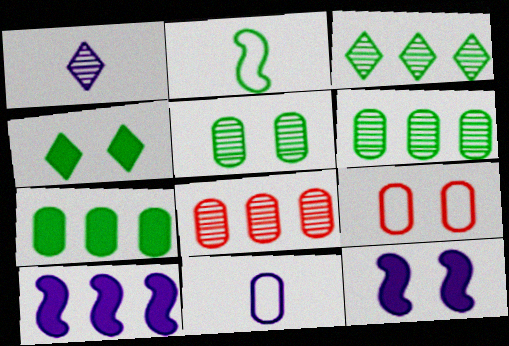[[2, 4, 6]]